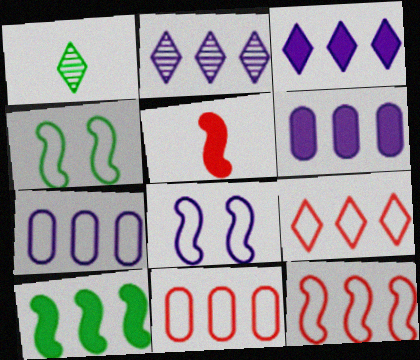[[2, 10, 11], 
[9, 11, 12]]